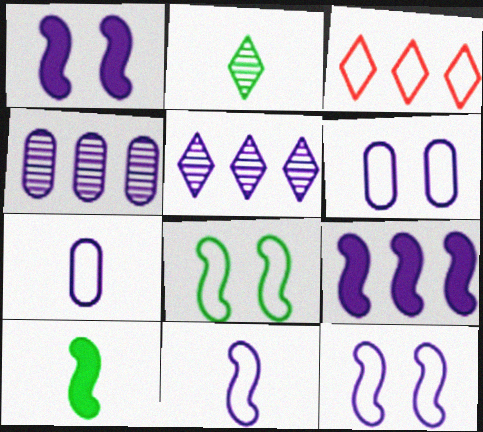[[1, 5, 7], 
[3, 7, 8]]